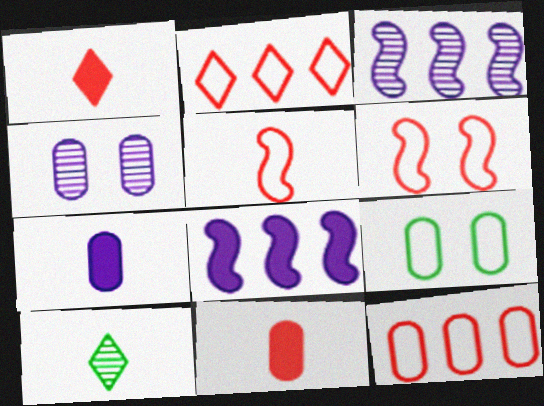[[1, 3, 9], 
[5, 7, 10]]